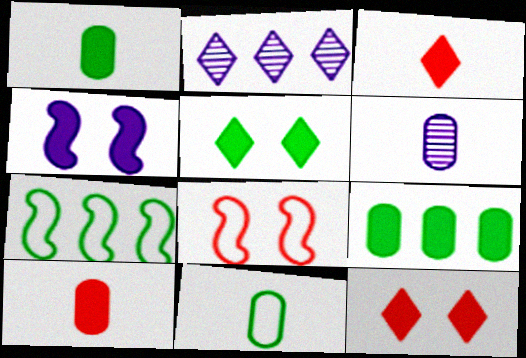[[1, 2, 8], 
[3, 4, 9], 
[6, 7, 12], 
[6, 10, 11]]